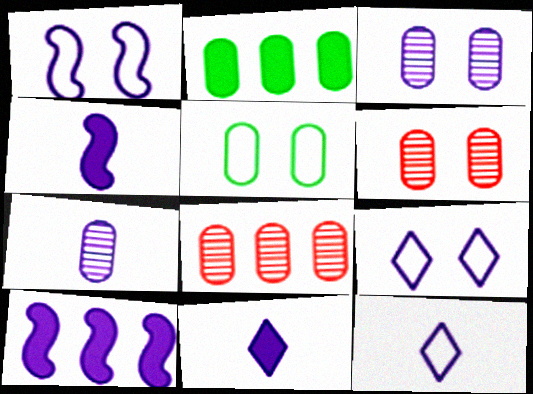[[3, 10, 12], 
[4, 7, 12], 
[7, 9, 10]]